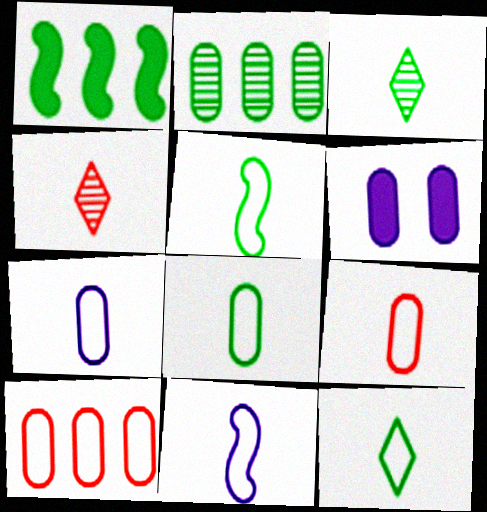[[2, 6, 9], 
[5, 8, 12], 
[7, 8, 9], 
[9, 11, 12]]